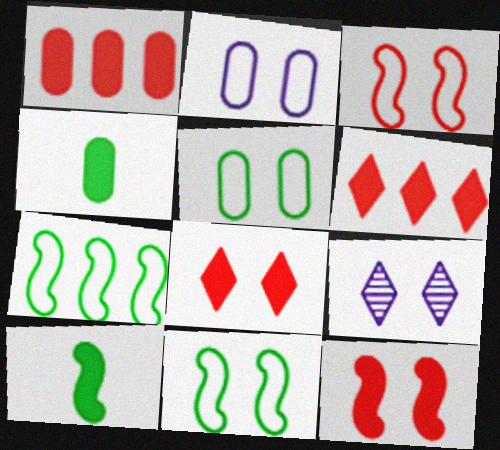[[5, 9, 12]]